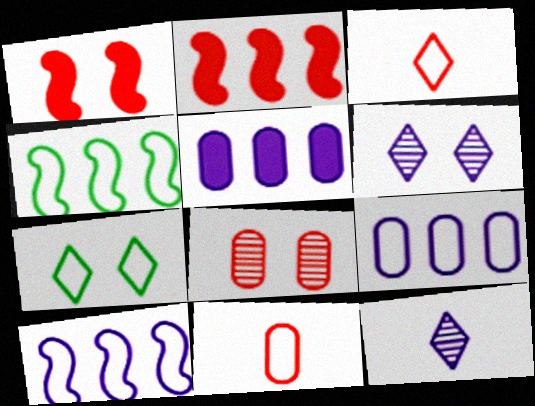[[2, 3, 8], 
[7, 10, 11]]